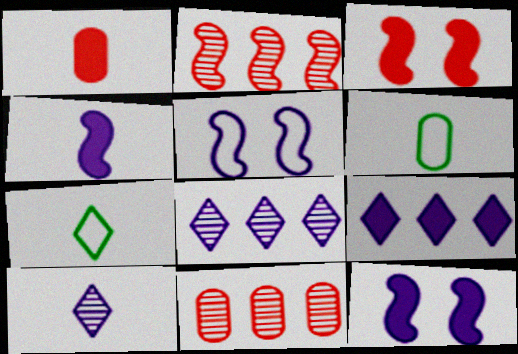[[3, 6, 8], 
[7, 11, 12]]